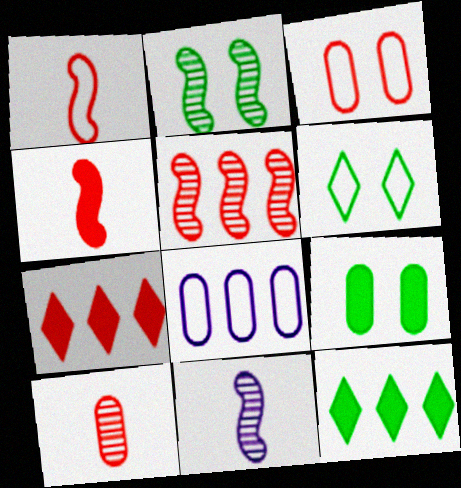[[1, 6, 8], 
[2, 5, 11], 
[2, 6, 9], 
[3, 11, 12], 
[5, 8, 12], 
[8, 9, 10]]